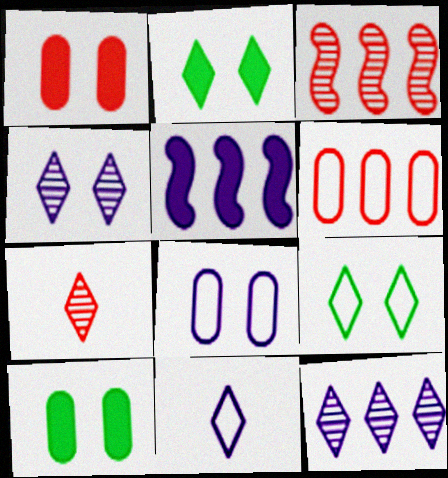[[3, 10, 11]]